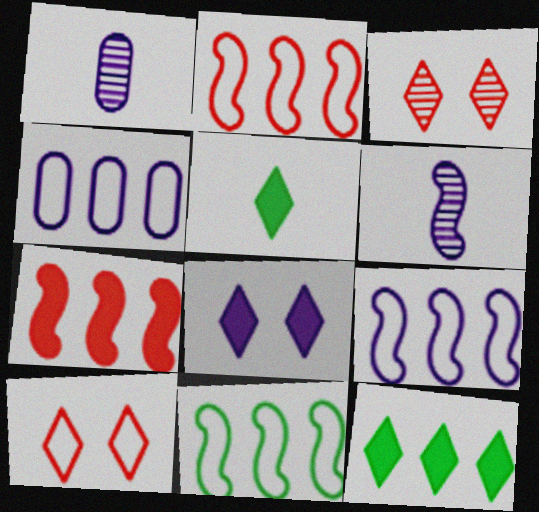[[1, 8, 9], 
[2, 9, 11], 
[4, 6, 8]]